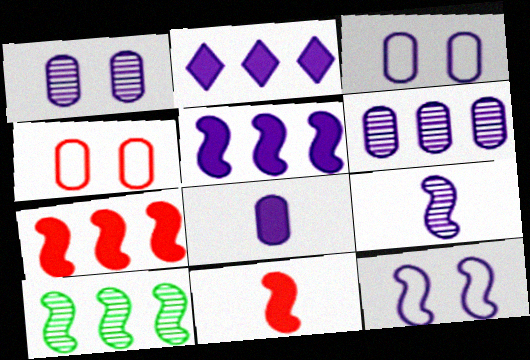[[2, 3, 9], 
[3, 6, 8], 
[5, 9, 12], 
[10, 11, 12]]